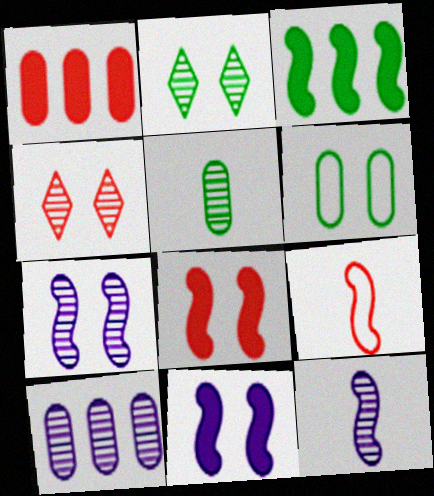[[1, 4, 9], 
[3, 7, 9], 
[4, 6, 11]]